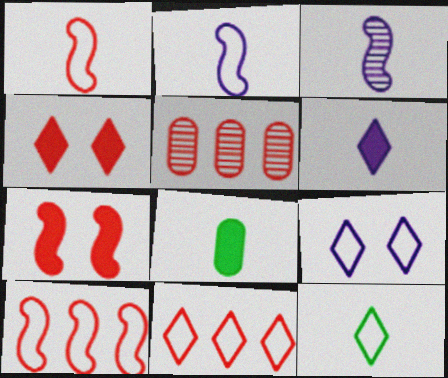[[1, 4, 5], 
[9, 11, 12]]